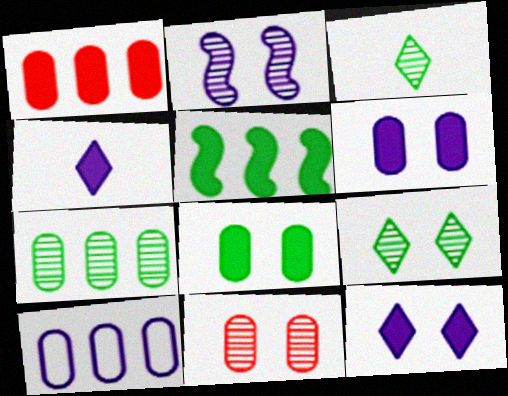[[1, 7, 10], 
[2, 4, 10], 
[2, 9, 11]]